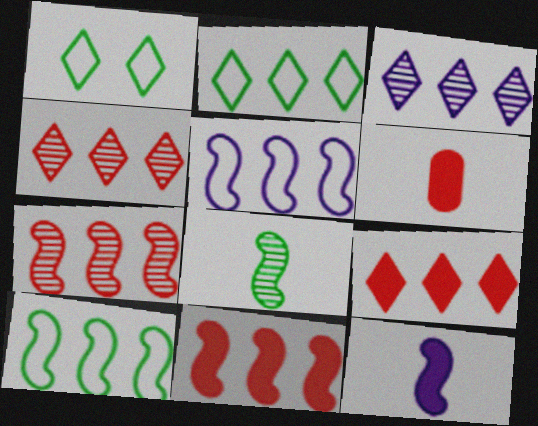[[2, 3, 9]]